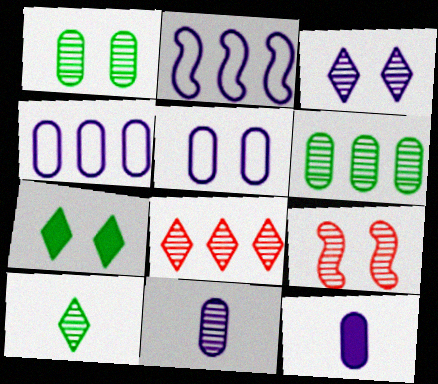[[1, 3, 9], 
[2, 3, 12], 
[3, 8, 10], 
[5, 7, 9]]